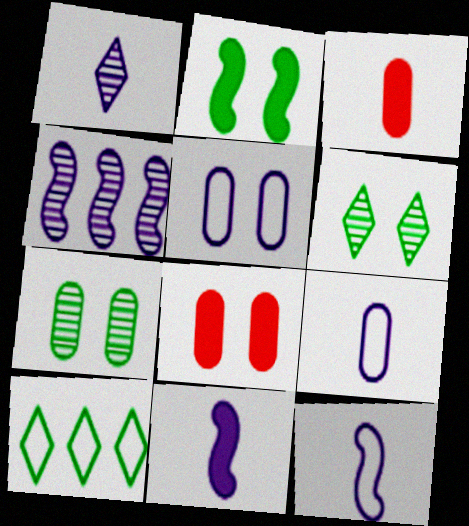[[1, 9, 11], 
[5, 7, 8]]